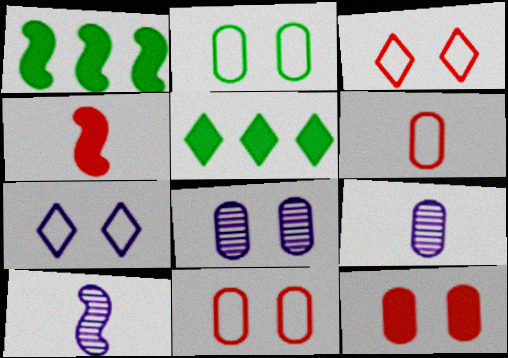[[1, 3, 9], 
[2, 8, 12], 
[5, 10, 11]]